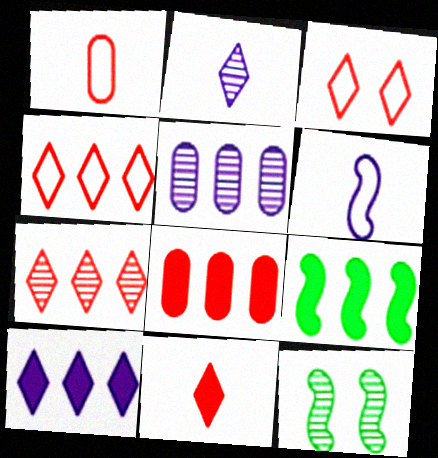[[1, 10, 12], 
[3, 7, 11], 
[4, 5, 9], 
[8, 9, 10]]